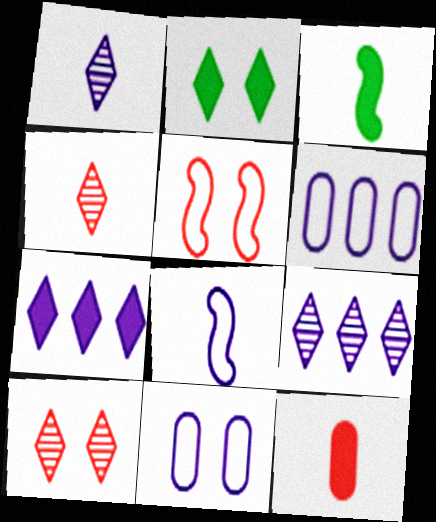[[3, 6, 10]]